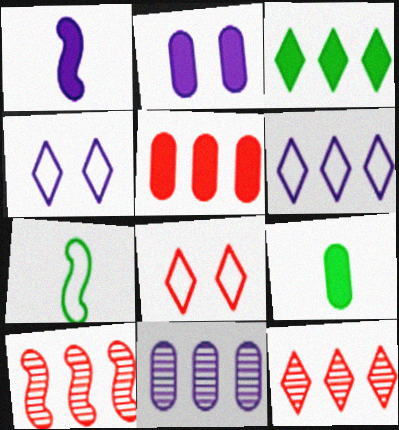[[1, 4, 11], 
[2, 5, 9], 
[2, 7, 12], 
[3, 6, 12], 
[4, 9, 10]]